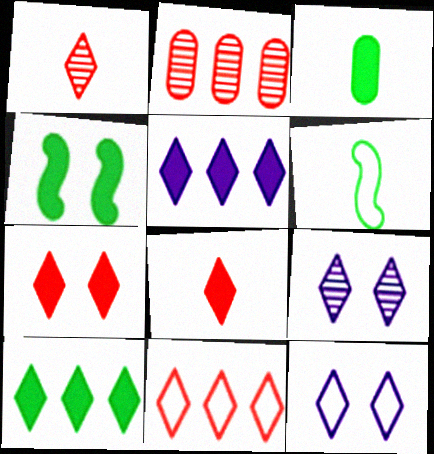[[1, 7, 11], 
[1, 10, 12], 
[3, 4, 10]]